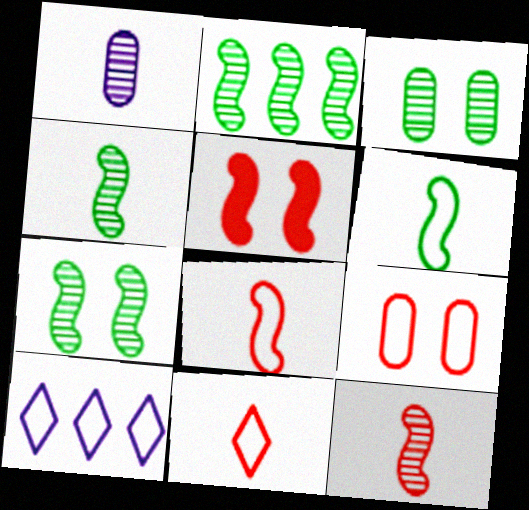[[2, 4, 7], 
[6, 9, 10]]